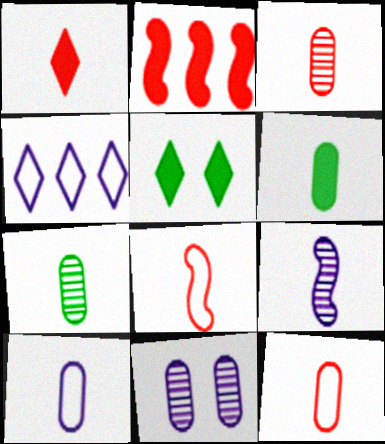[[1, 3, 8], 
[3, 6, 10]]